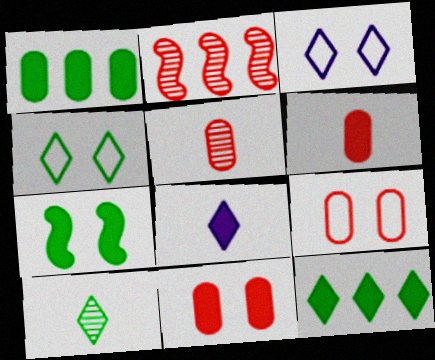[[4, 10, 12]]